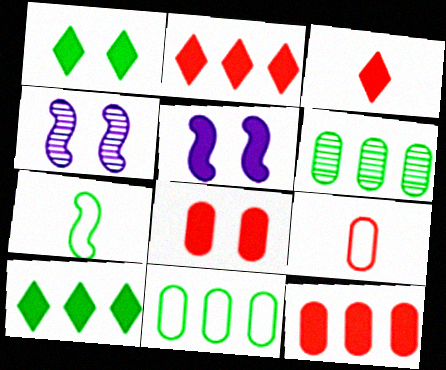[[1, 5, 8], 
[1, 6, 7], 
[3, 4, 11], 
[4, 9, 10]]